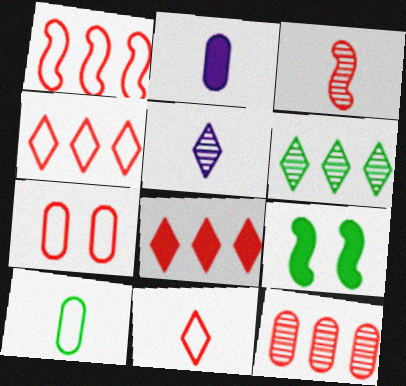[[1, 7, 11], 
[1, 8, 12], 
[2, 8, 9], 
[3, 7, 8], 
[6, 9, 10]]